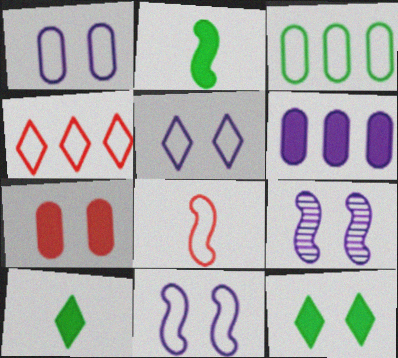[[1, 5, 11], 
[3, 5, 8]]